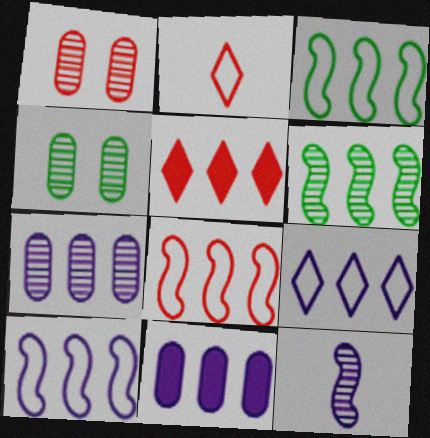[[3, 5, 7], 
[3, 8, 10]]